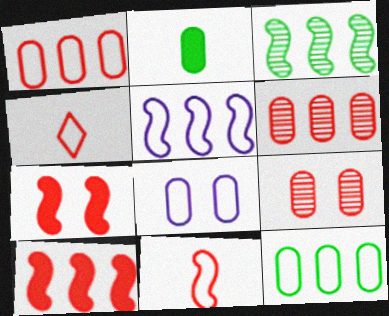[[2, 6, 8], 
[3, 5, 10], 
[4, 6, 7], 
[4, 9, 10]]